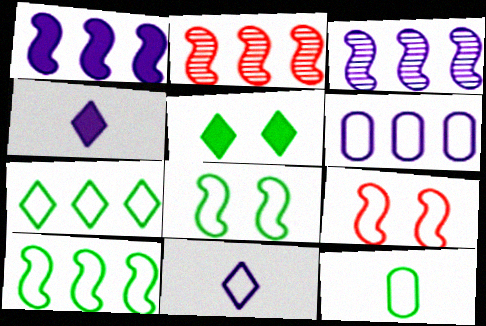[[1, 2, 10], 
[7, 8, 12]]